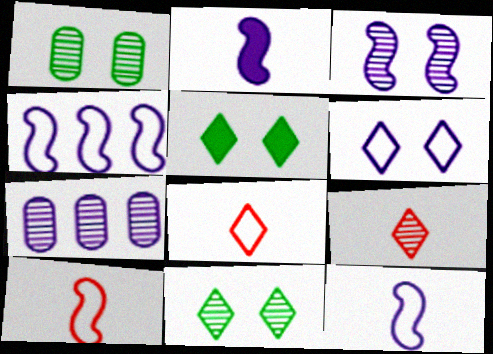[[2, 3, 4], 
[2, 6, 7], 
[5, 7, 10]]